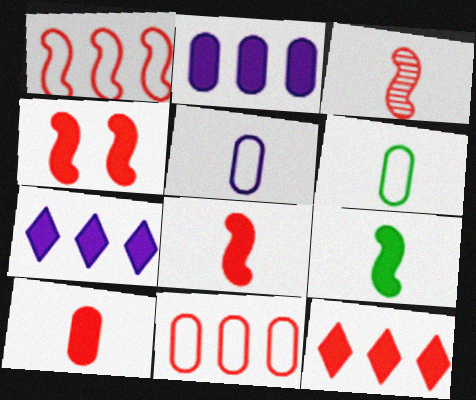[[1, 3, 4], 
[4, 10, 12]]